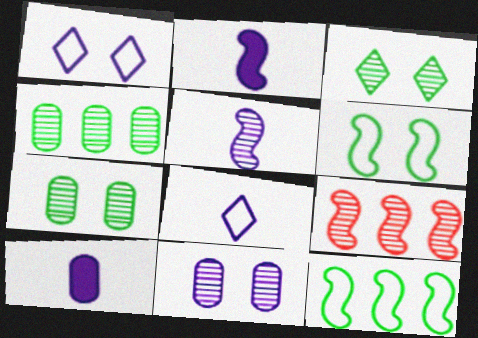[[2, 6, 9], 
[5, 8, 10]]